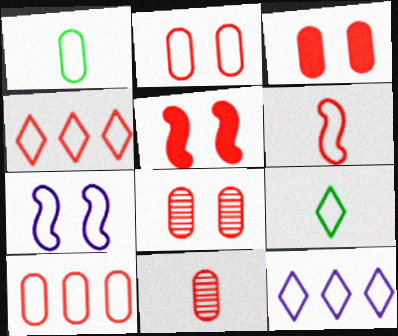[[1, 4, 7], 
[2, 3, 8], 
[2, 4, 6], 
[3, 10, 11], 
[4, 5, 11], 
[7, 9, 10]]